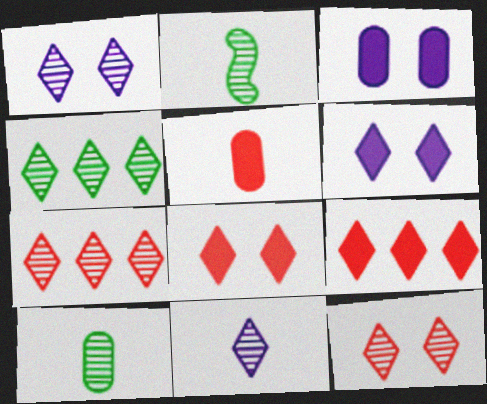[[4, 11, 12]]